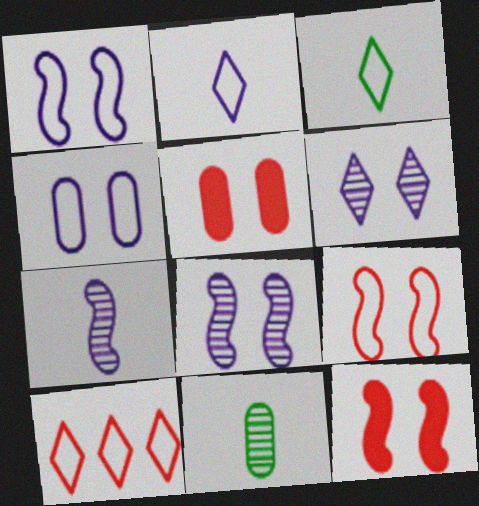[]